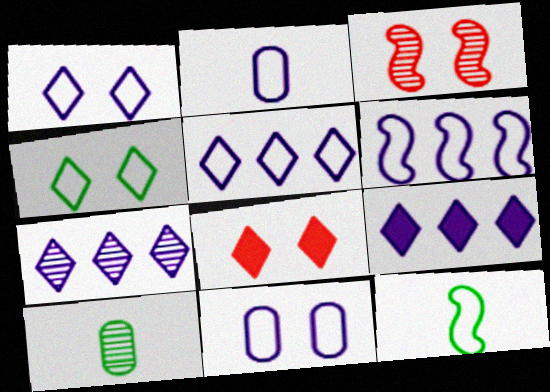[[1, 2, 6], 
[3, 7, 10], 
[5, 7, 9], 
[6, 8, 10]]